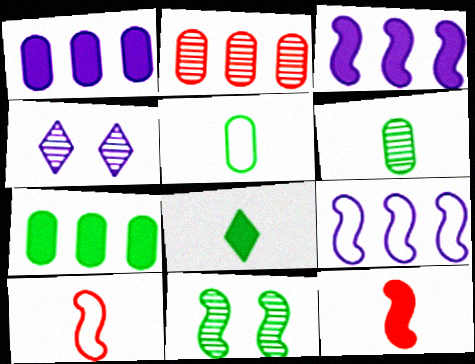[[3, 10, 11], 
[4, 7, 10], 
[9, 11, 12]]